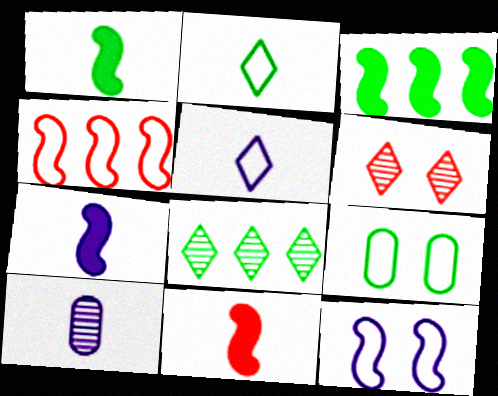[[1, 7, 11], 
[1, 8, 9], 
[2, 10, 11], 
[4, 5, 9], 
[5, 7, 10]]